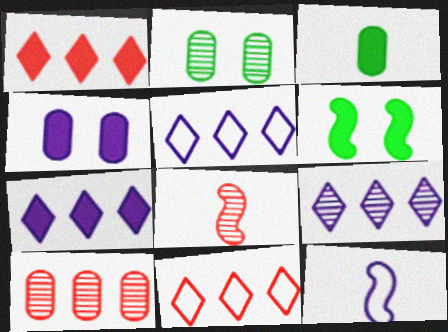[[1, 2, 12], 
[2, 8, 9], 
[4, 9, 12], 
[5, 7, 9]]